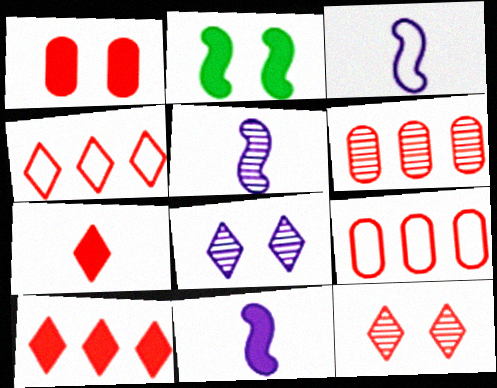[[3, 5, 11], 
[4, 7, 12]]